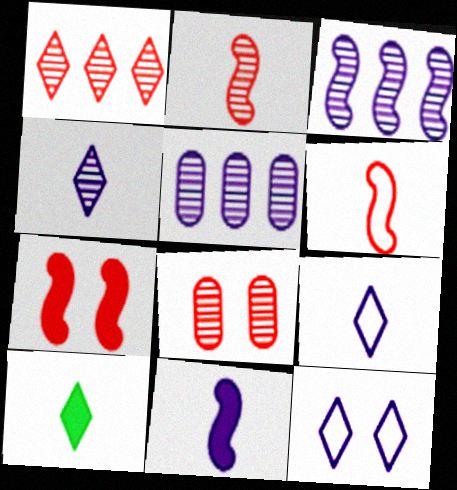[[1, 2, 8], 
[1, 10, 12], 
[5, 11, 12]]